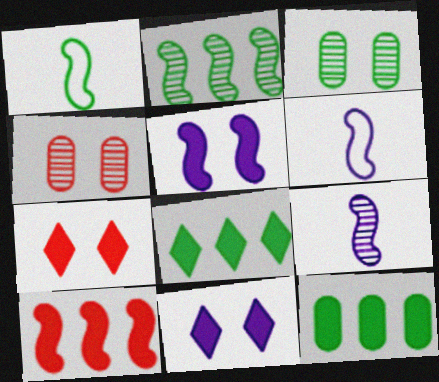[[1, 3, 8], 
[4, 6, 8]]